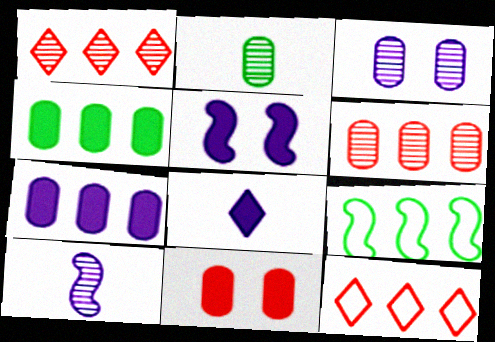[[1, 7, 9], 
[2, 3, 6], 
[2, 5, 12], 
[5, 7, 8]]